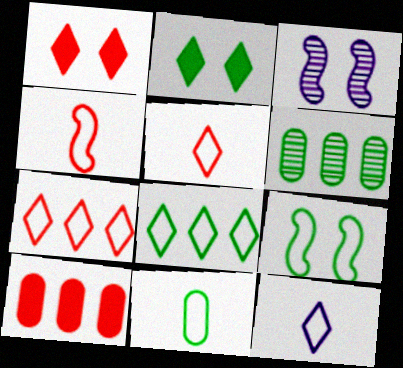[[4, 11, 12], 
[8, 9, 11]]